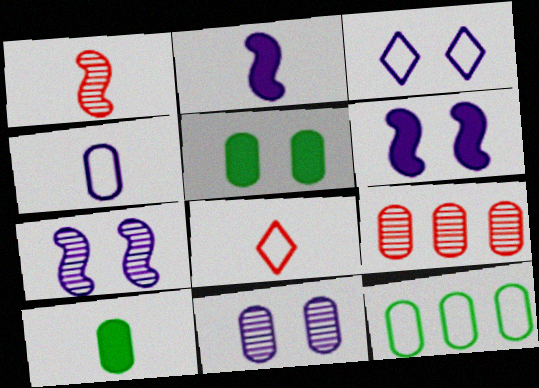[[3, 6, 11], 
[4, 5, 9]]